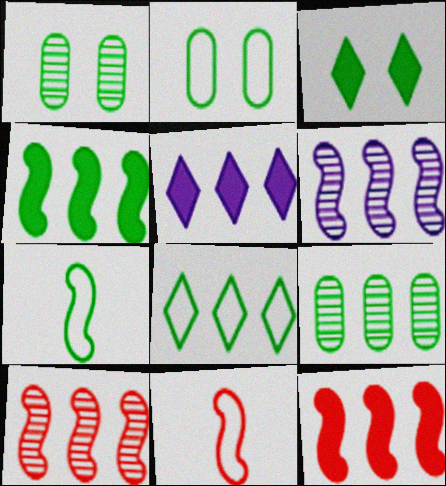[[1, 5, 11], 
[2, 7, 8], 
[3, 7, 9], 
[4, 8, 9]]